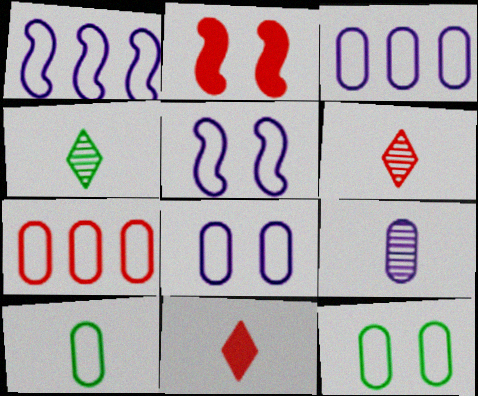[[2, 3, 4], 
[2, 6, 7], 
[7, 8, 10]]